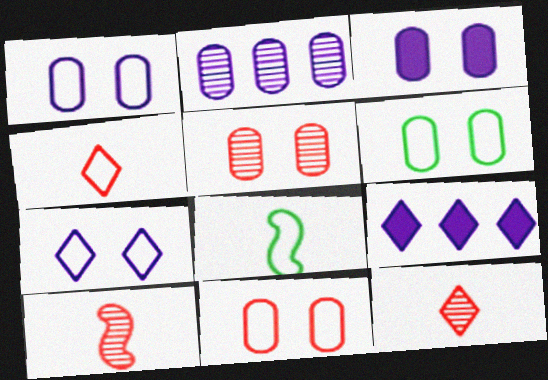[[1, 6, 11], 
[3, 5, 6], 
[5, 8, 9], 
[6, 9, 10]]